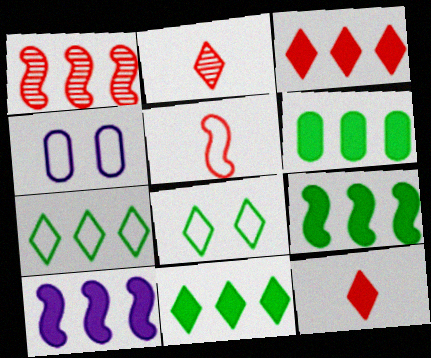[[2, 4, 9], 
[3, 6, 10], 
[4, 5, 7], 
[6, 9, 11]]